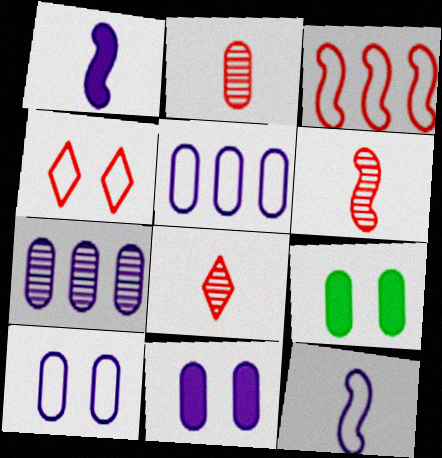[[2, 5, 9], 
[2, 6, 8]]